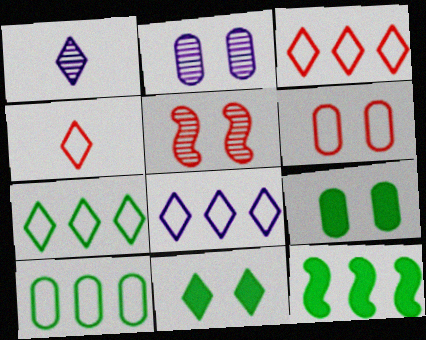[[1, 3, 11], 
[1, 6, 12], 
[2, 4, 12], 
[2, 6, 9], 
[3, 7, 8]]